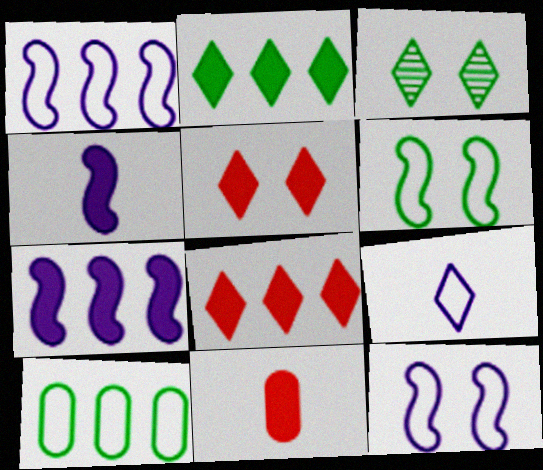[[1, 3, 11], 
[3, 8, 9]]